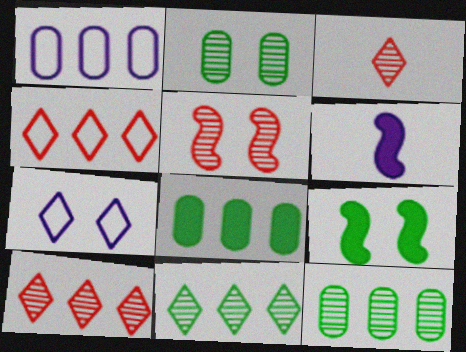[[1, 3, 9], 
[2, 4, 6]]